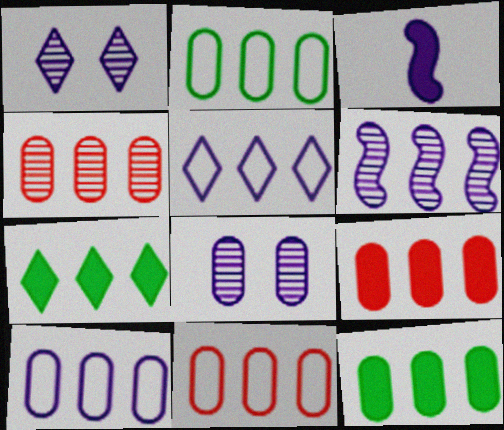[[1, 3, 10], 
[2, 10, 11], 
[3, 5, 8], 
[4, 9, 11], 
[4, 10, 12], 
[6, 7, 11]]